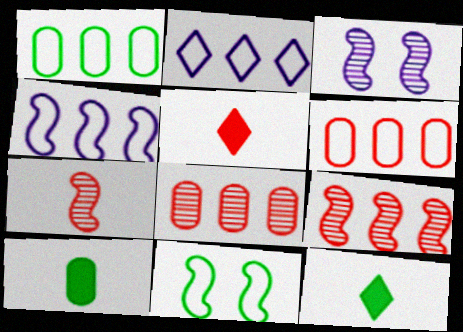[[1, 3, 5], 
[3, 6, 12]]